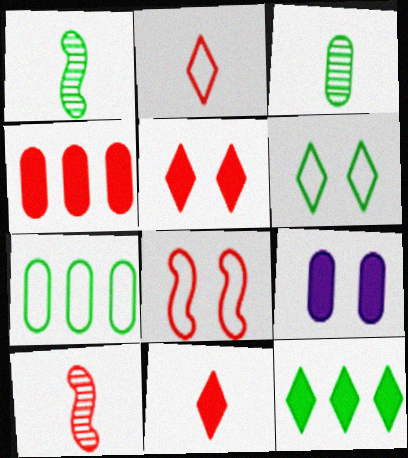[]